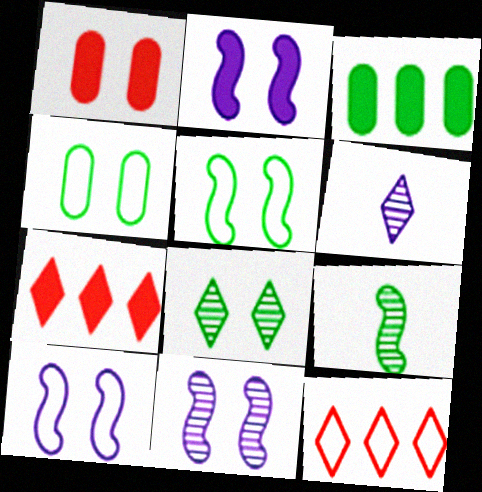[[1, 8, 10], 
[2, 10, 11]]